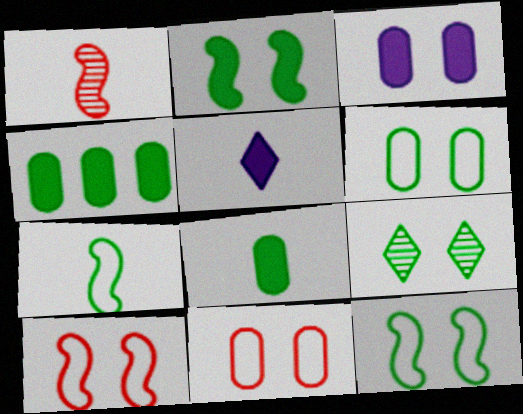[[2, 6, 9], 
[3, 9, 10], 
[4, 7, 9]]